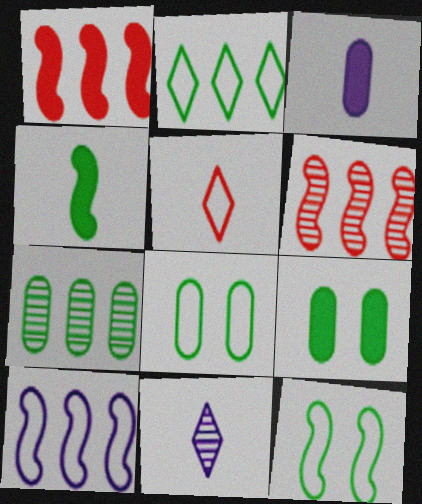[[1, 8, 11], 
[5, 8, 10]]